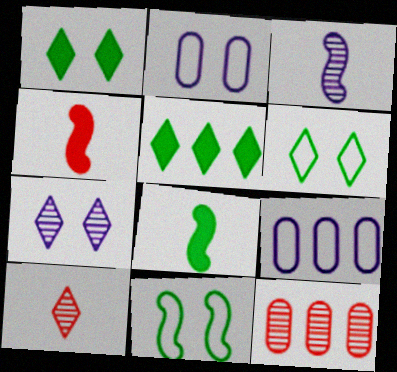[]